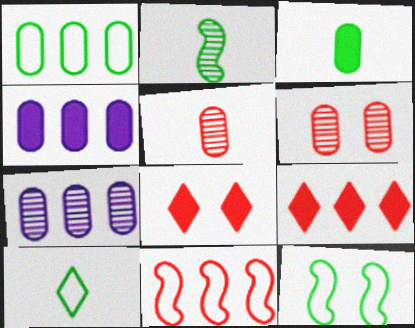[[1, 10, 12], 
[2, 3, 10], 
[5, 8, 11]]